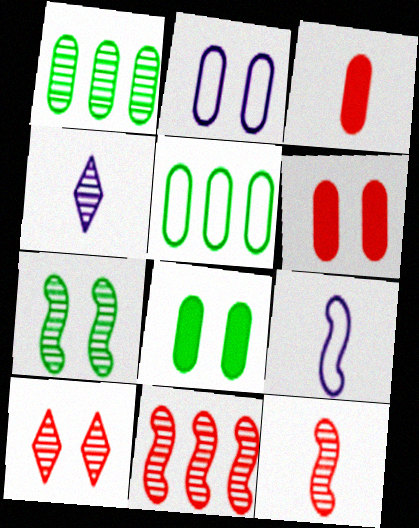[[1, 2, 3]]